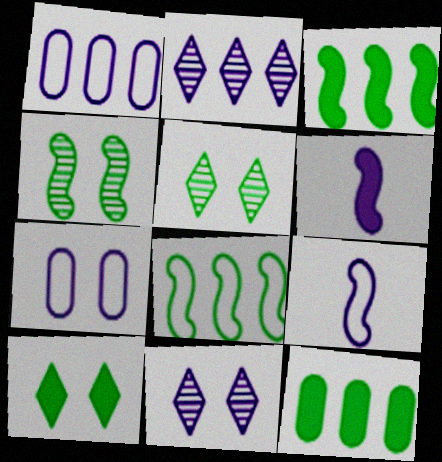[[1, 6, 11], 
[2, 6, 7]]